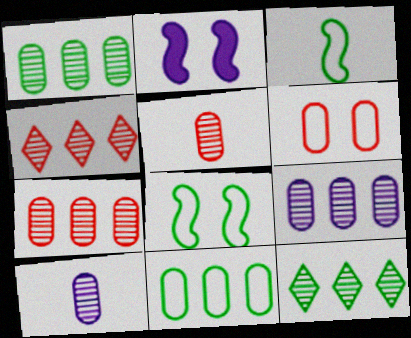[[1, 7, 9]]